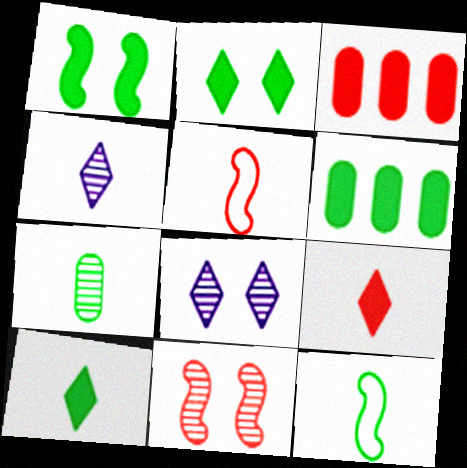[[1, 6, 10], 
[3, 8, 12], 
[5, 6, 8], 
[7, 10, 12]]